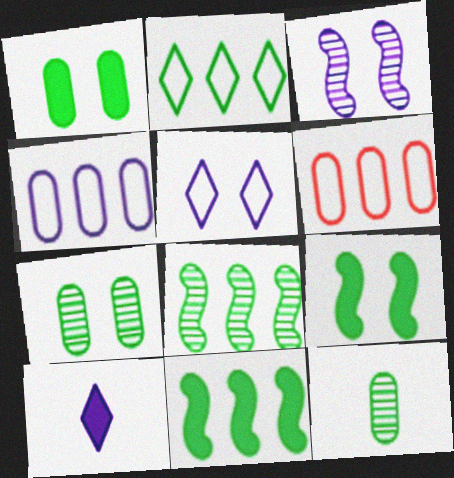[[2, 9, 12], 
[3, 4, 10]]